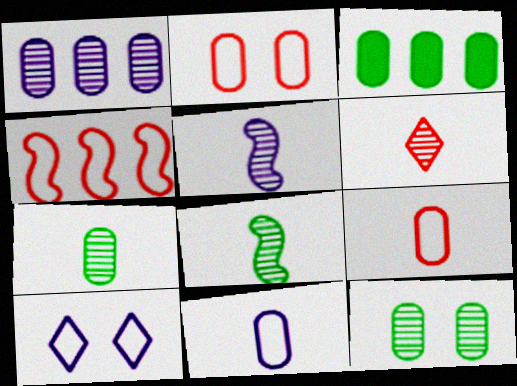[[5, 6, 7]]